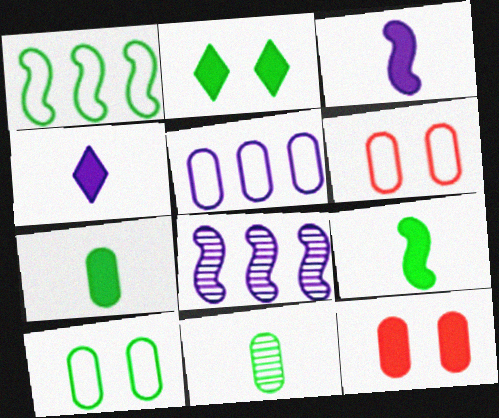[[1, 2, 11], 
[5, 11, 12]]